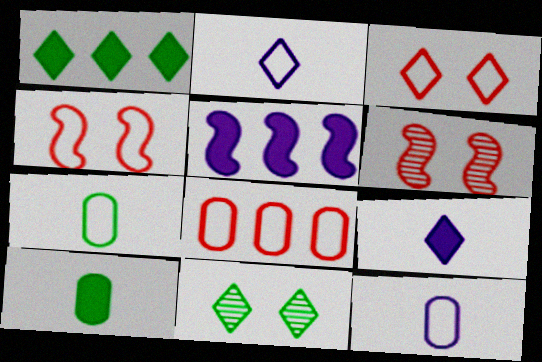[[1, 6, 12]]